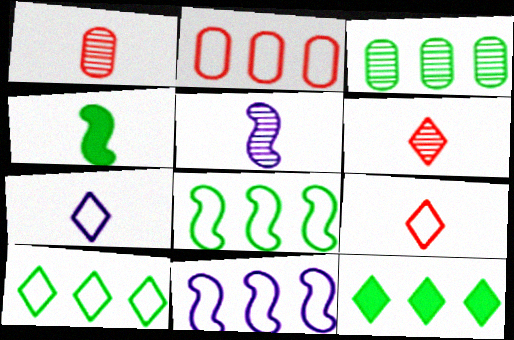[[1, 4, 7], 
[2, 10, 11], 
[3, 8, 12]]